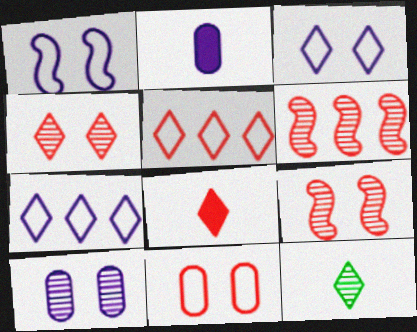[[4, 5, 8], 
[6, 8, 11], 
[6, 10, 12]]